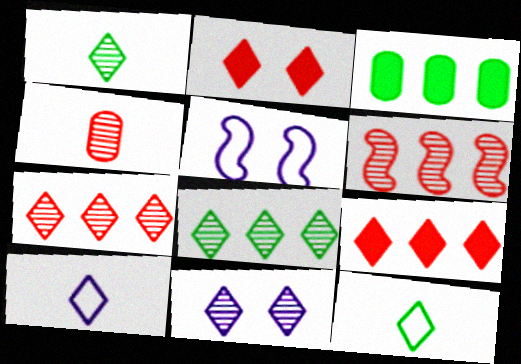[[1, 7, 11], 
[2, 8, 10], 
[9, 11, 12]]